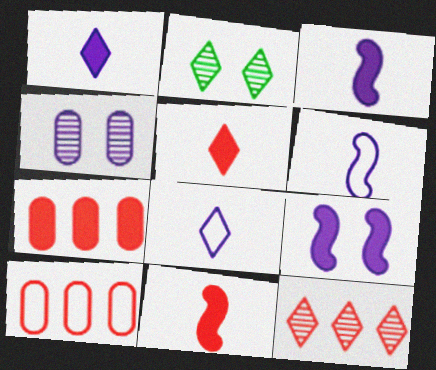[[2, 3, 10], 
[2, 6, 7]]